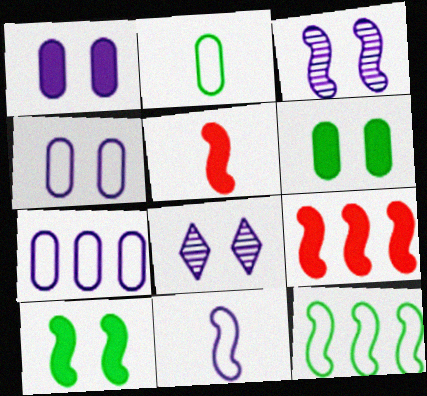[[2, 8, 9], 
[3, 5, 12]]